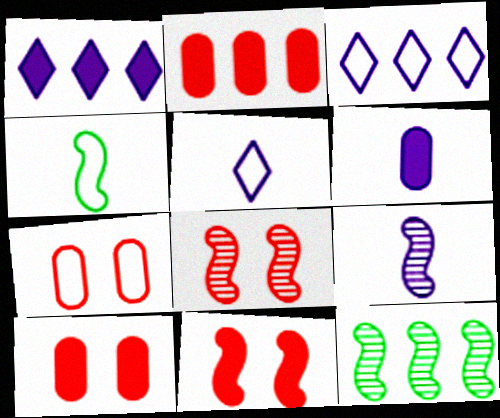[[2, 3, 12], 
[3, 4, 7], 
[5, 6, 9], 
[5, 10, 12], 
[8, 9, 12]]